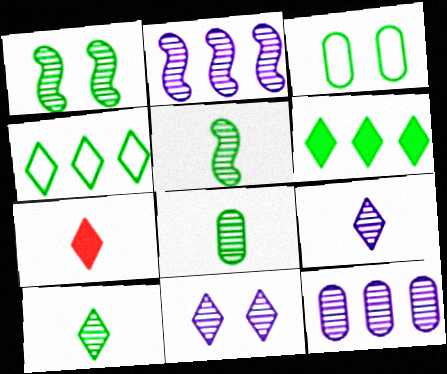[[2, 3, 7], 
[3, 5, 6], 
[4, 7, 11], 
[5, 8, 10]]